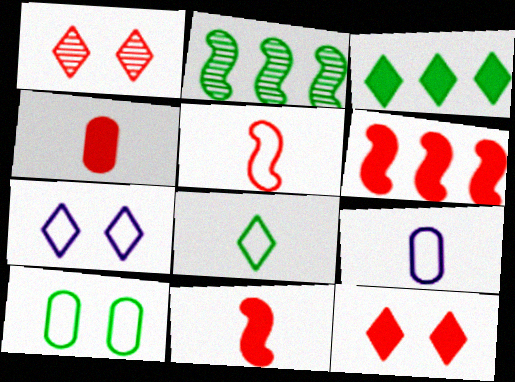[[2, 4, 7], 
[2, 9, 12], 
[4, 6, 12], 
[5, 8, 9]]